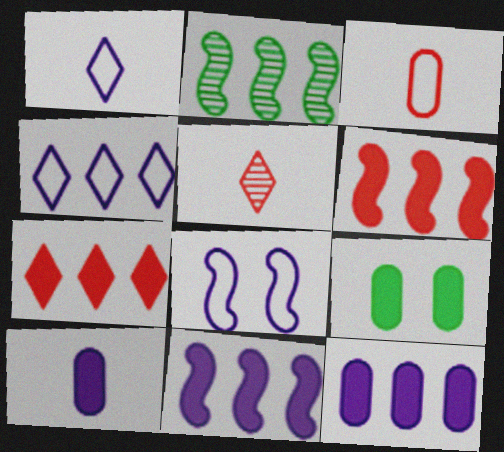[]